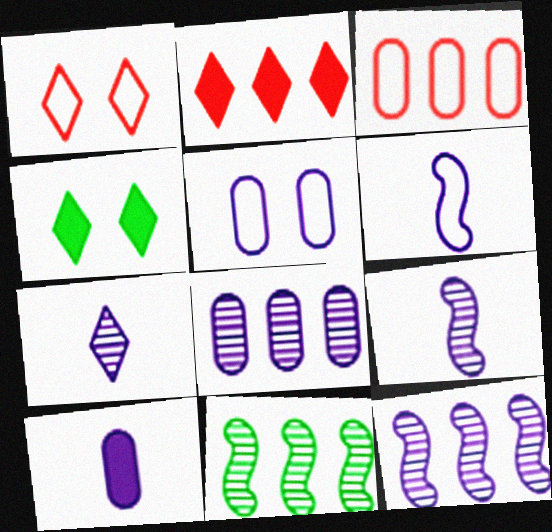[[1, 10, 11], 
[3, 4, 9], 
[5, 8, 10], 
[6, 7, 10]]